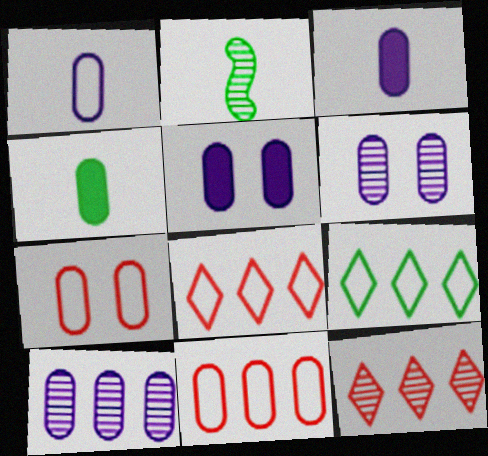[[1, 5, 10], 
[2, 5, 8], 
[2, 6, 12], 
[4, 6, 11], 
[4, 7, 10]]